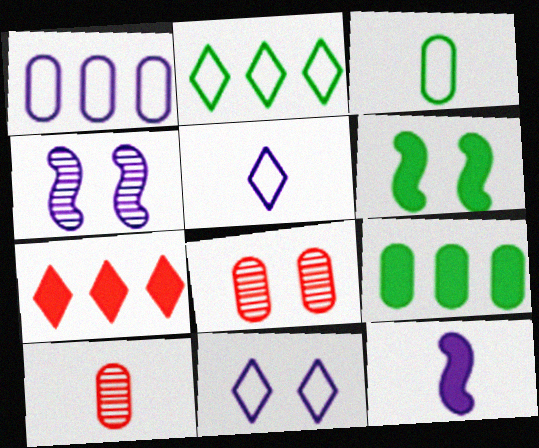[[2, 8, 12], 
[3, 4, 7], 
[6, 8, 11]]